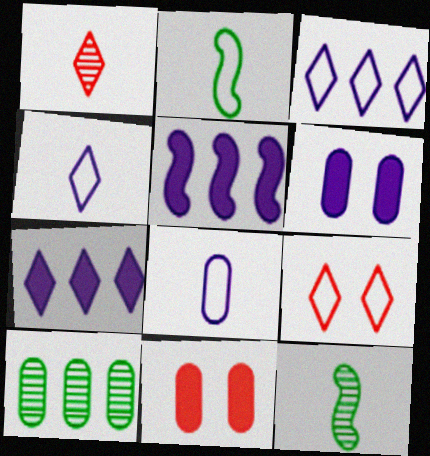[[3, 11, 12], 
[8, 10, 11]]